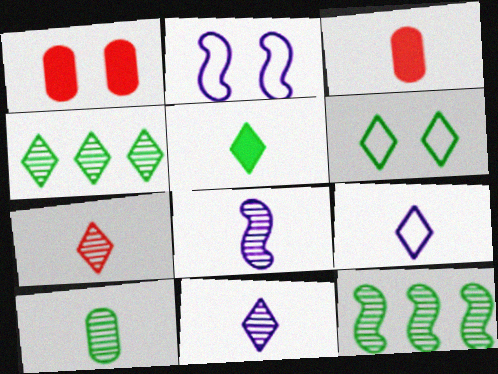[[1, 9, 12], 
[2, 3, 4], 
[4, 5, 6], 
[5, 7, 9], 
[7, 8, 10]]